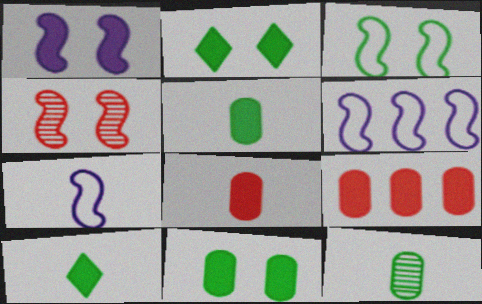[[1, 3, 4], 
[1, 9, 10]]